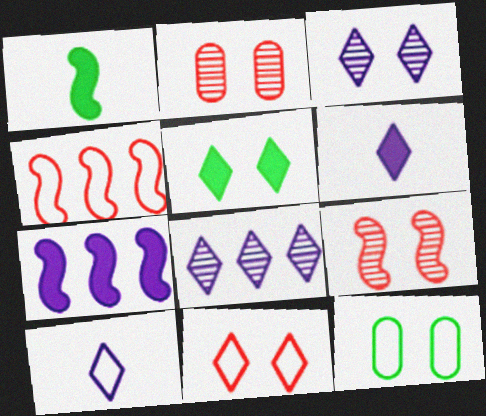[[3, 5, 11], 
[4, 10, 12]]